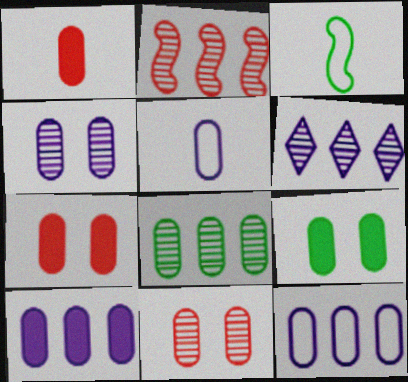[[1, 9, 10], 
[2, 6, 8], 
[3, 6, 7], 
[4, 5, 10], 
[5, 7, 8]]